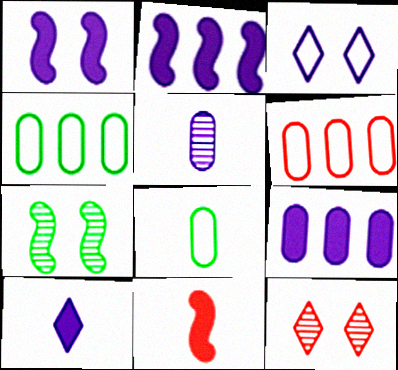[[1, 9, 10], 
[2, 3, 5], 
[2, 8, 12], 
[6, 7, 10], 
[6, 11, 12]]